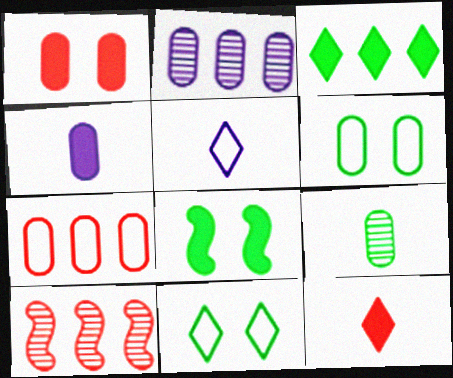[[4, 10, 11]]